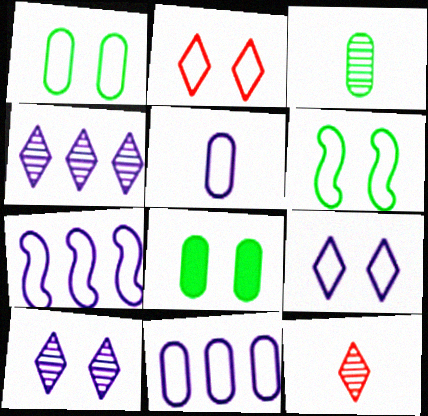[[5, 7, 9], 
[7, 8, 12]]